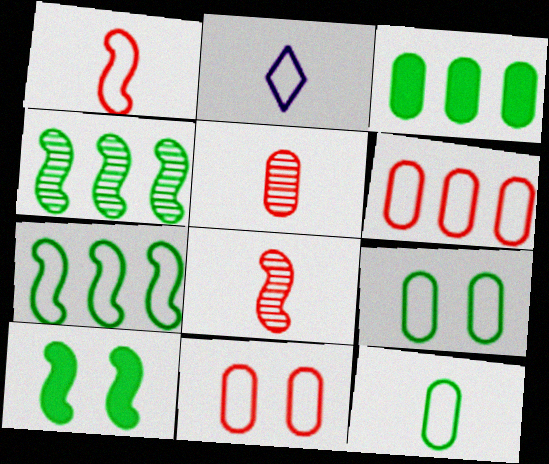[[1, 2, 12], 
[2, 7, 11]]